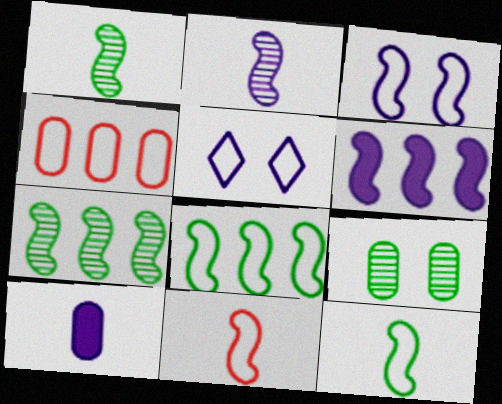[[2, 3, 6], 
[3, 8, 11], 
[4, 5, 12], 
[4, 9, 10]]